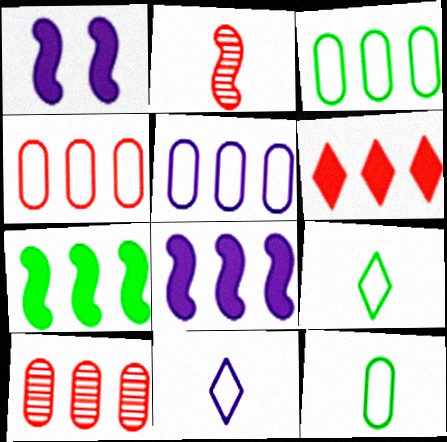[[1, 9, 10], 
[3, 4, 5]]